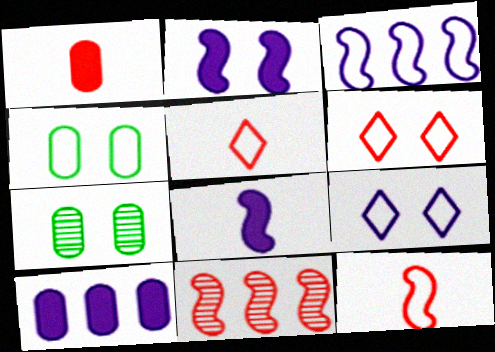[[1, 6, 11], 
[2, 6, 7], 
[3, 4, 5]]